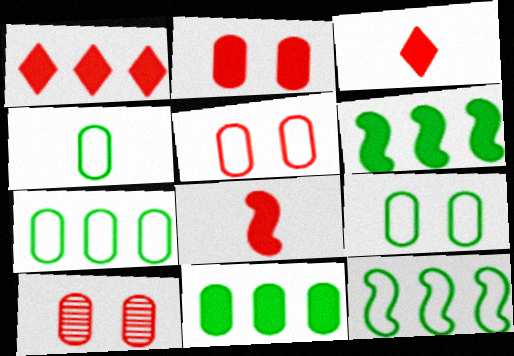[[1, 2, 8], 
[2, 5, 10], 
[4, 7, 9]]